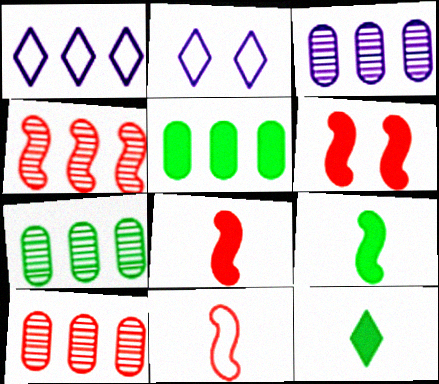[[1, 4, 5], 
[2, 7, 8], 
[2, 9, 10], 
[3, 7, 10], 
[4, 6, 11]]